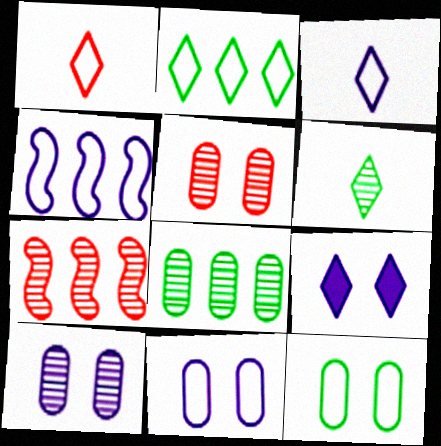[[1, 4, 12], 
[3, 4, 11], 
[6, 7, 10]]